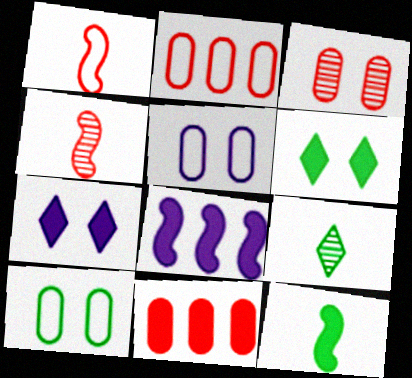[[7, 11, 12]]